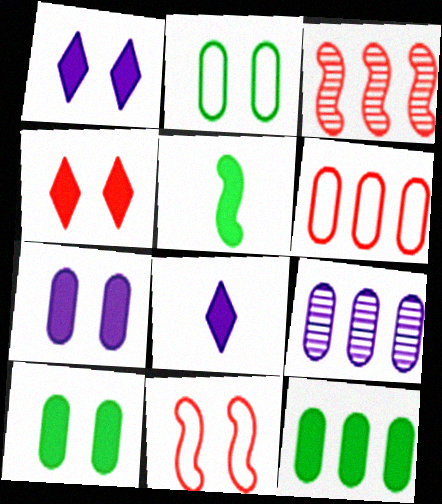[[2, 3, 8], 
[6, 9, 12]]